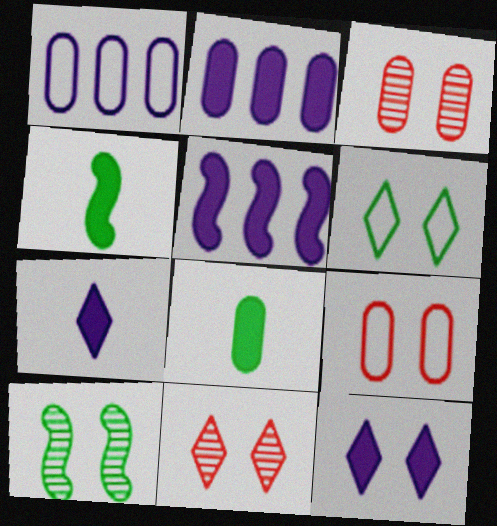[[1, 3, 8], 
[1, 4, 11], 
[6, 11, 12], 
[9, 10, 12]]